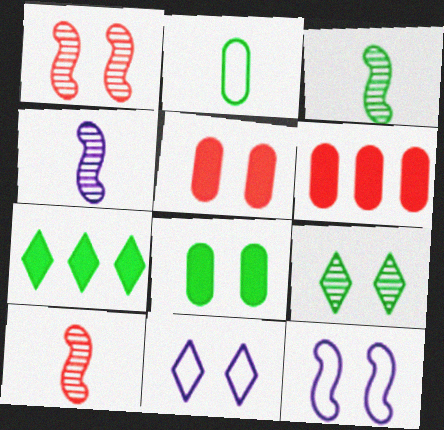[[1, 8, 11], 
[3, 4, 10], 
[3, 6, 11], 
[5, 9, 12]]